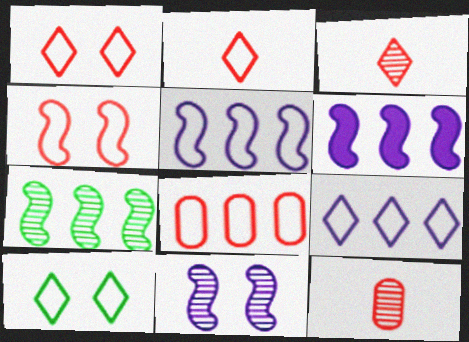[[2, 4, 8], 
[2, 9, 10], 
[6, 10, 12]]